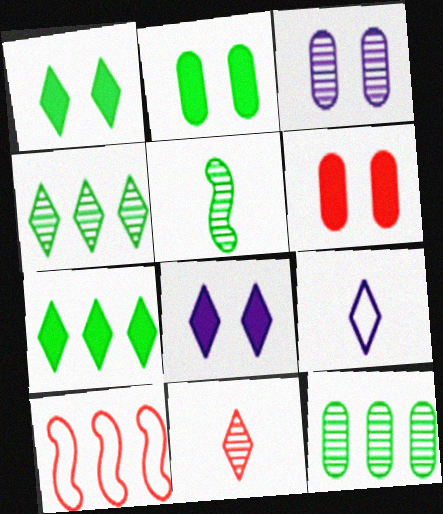[[6, 10, 11]]